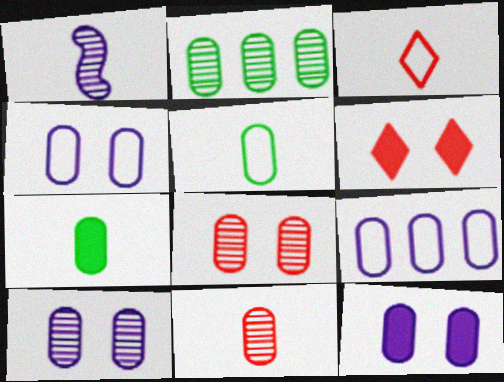[[1, 3, 7], 
[2, 10, 11], 
[4, 10, 12], 
[7, 8, 9]]